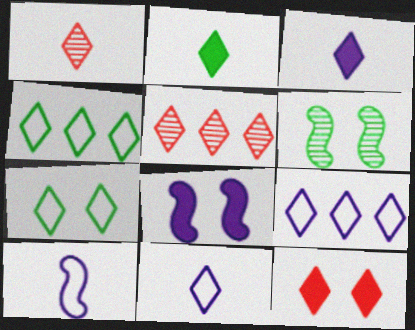[[1, 2, 11], 
[3, 5, 7]]